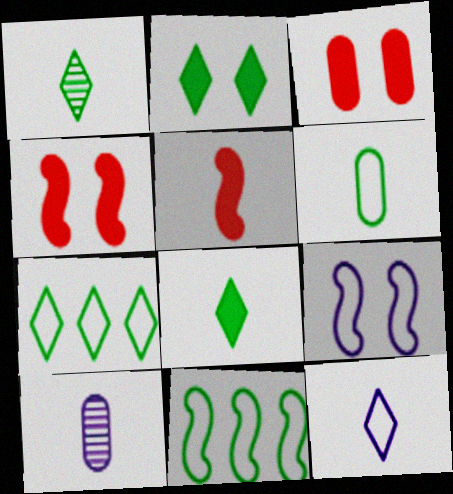[[1, 2, 7], 
[4, 7, 10]]